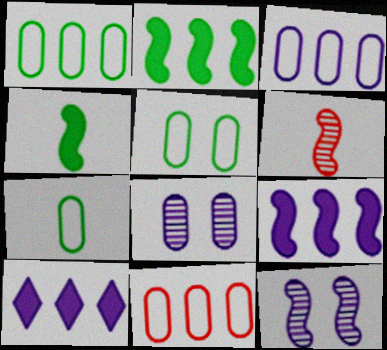[[1, 3, 11], 
[1, 5, 7], 
[5, 6, 10]]